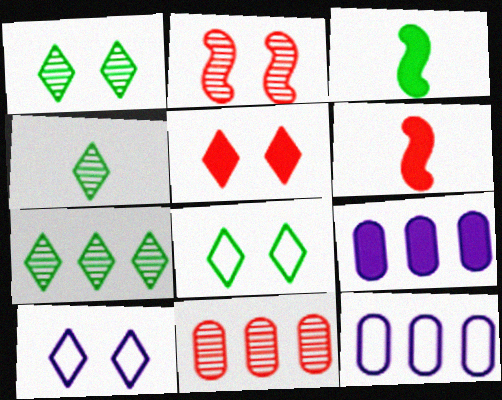[[1, 4, 7], 
[1, 5, 10], 
[1, 6, 12], 
[3, 5, 9], 
[3, 10, 11]]